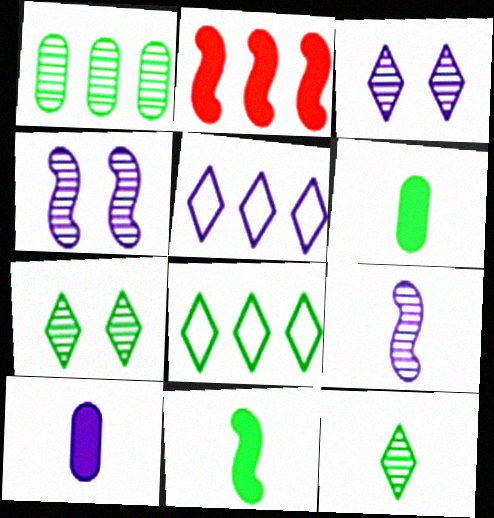[[1, 2, 5], 
[4, 5, 10]]